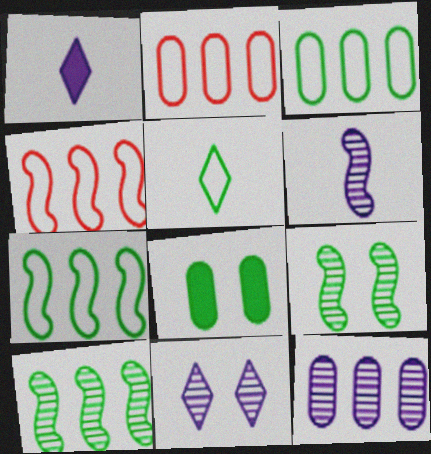[[1, 2, 9], 
[5, 8, 10], 
[6, 11, 12]]